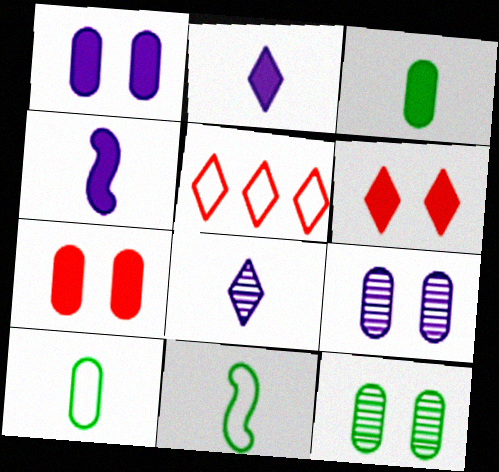[[4, 5, 12]]